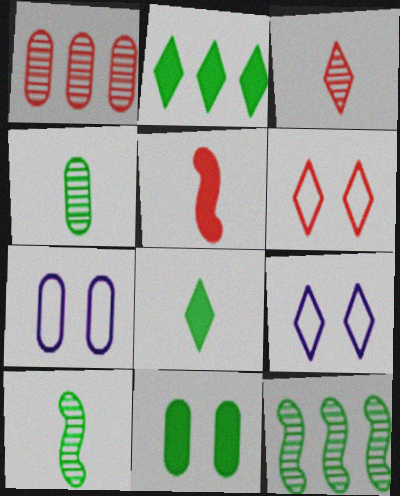[[1, 5, 6], 
[2, 3, 9]]